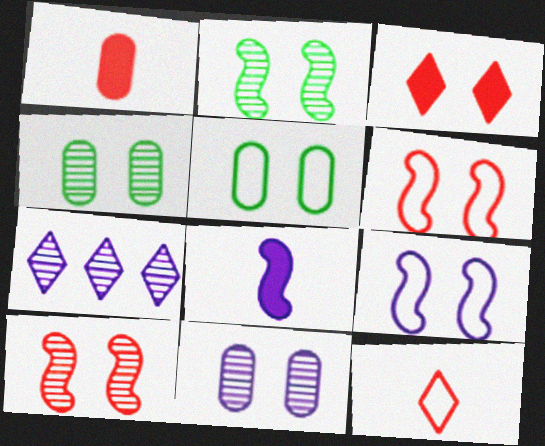[[3, 4, 9]]